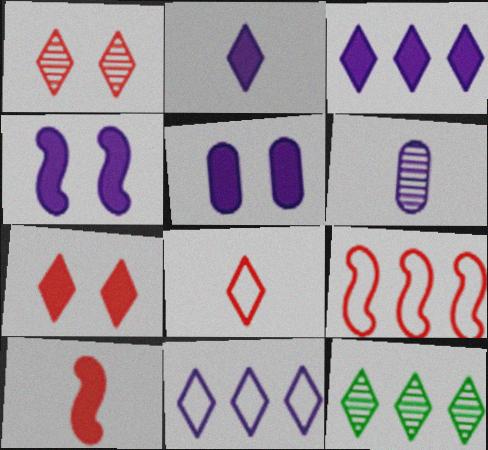[[4, 6, 11]]